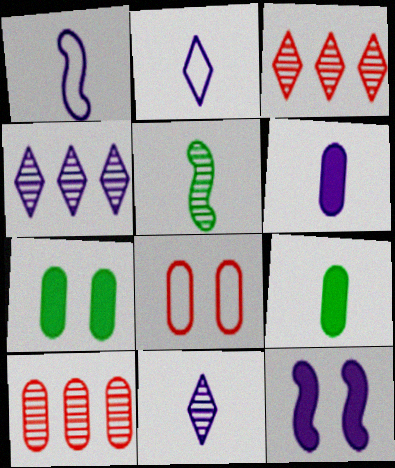[[1, 3, 7], 
[1, 6, 11]]